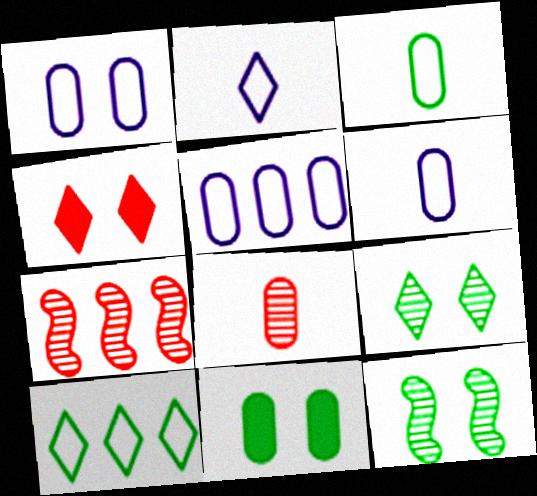[[1, 4, 12], 
[1, 5, 6], 
[2, 7, 11], 
[5, 8, 11]]